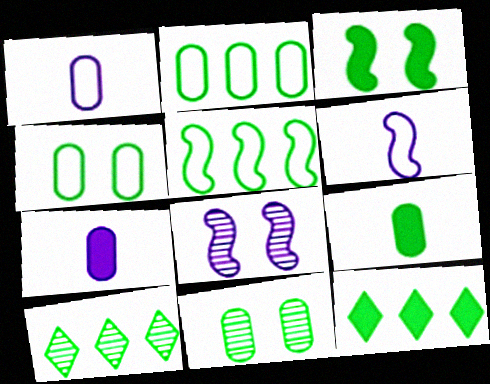[[2, 9, 11], 
[3, 9, 12]]